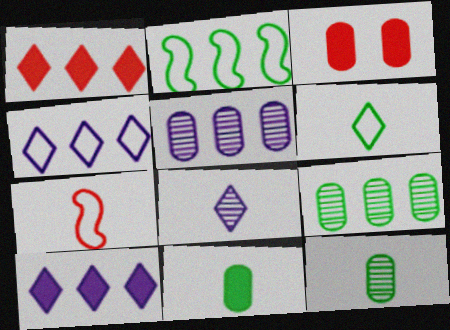[[1, 2, 5], 
[2, 3, 8], 
[7, 8, 11]]